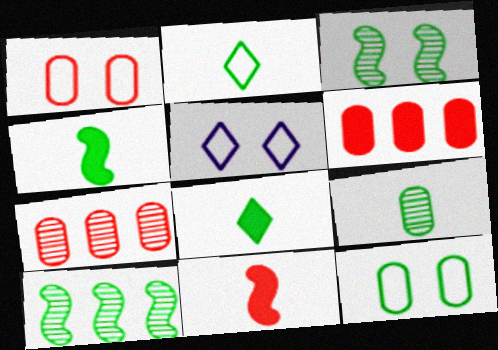[[2, 4, 9], 
[4, 5, 7], 
[8, 10, 12]]